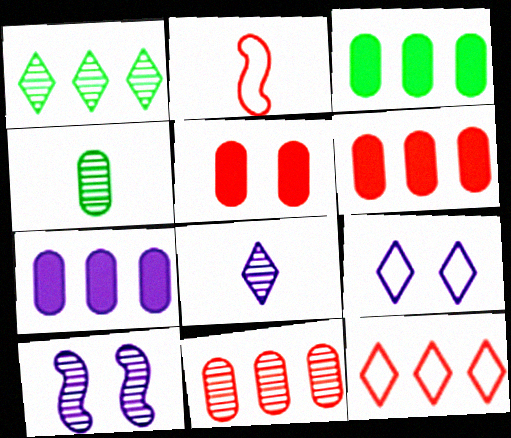[[3, 6, 7]]